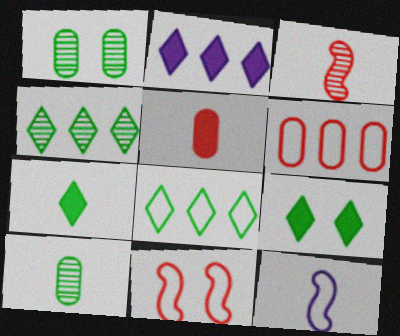[[2, 10, 11]]